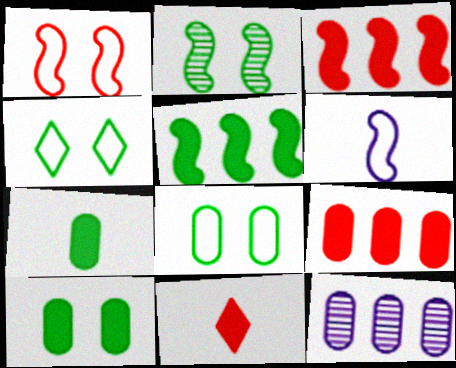[[2, 3, 6], 
[2, 4, 10]]